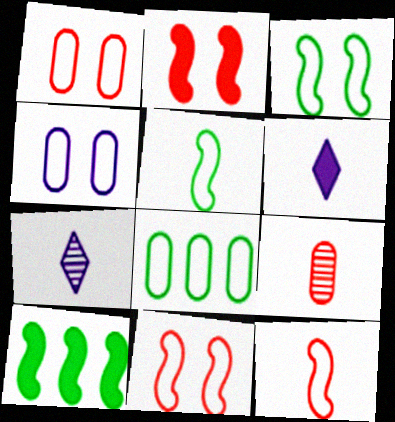[[1, 7, 10], 
[2, 7, 8], 
[5, 6, 9]]